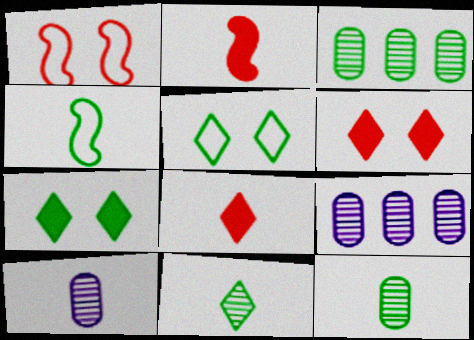[[2, 5, 9], 
[3, 4, 7], 
[4, 6, 9], 
[4, 8, 10]]